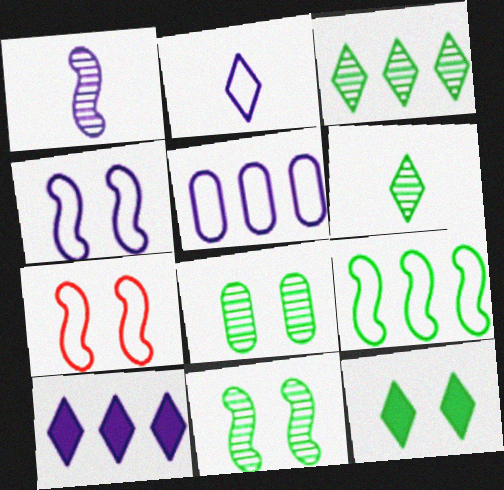[[2, 4, 5]]